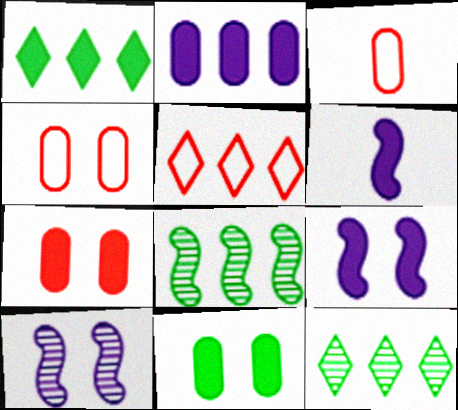[[1, 3, 10], 
[1, 6, 7], 
[2, 5, 8], 
[3, 9, 12], 
[4, 6, 12]]